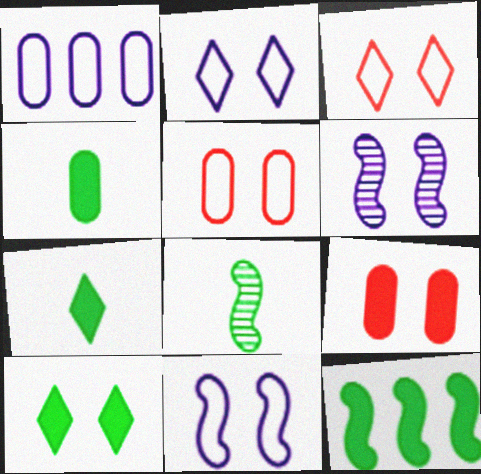[[4, 10, 12], 
[5, 6, 10]]